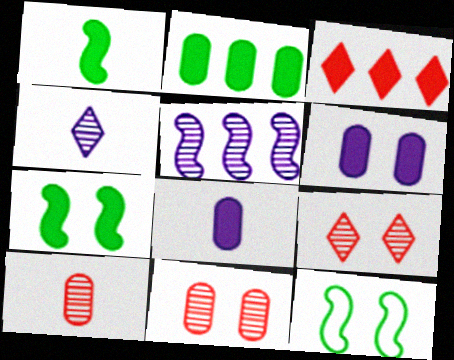[[1, 3, 6], 
[3, 7, 8], 
[6, 9, 12]]